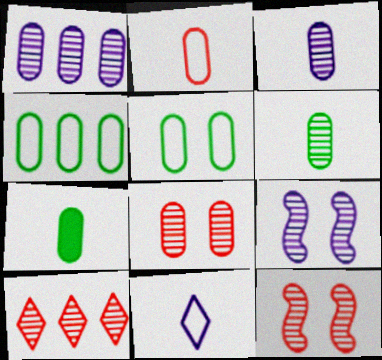[[1, 6, 8], 
[2, 3, 7], 
[6, 9, 10]]